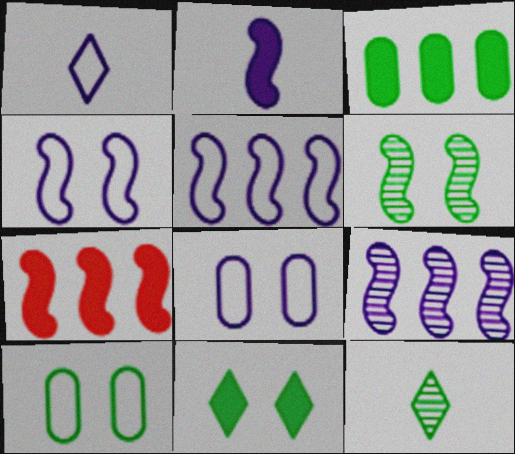[[1, 5, 8], 
[2, 4, 9], 
[6, 10, 11], 
[7, 8, 12]]